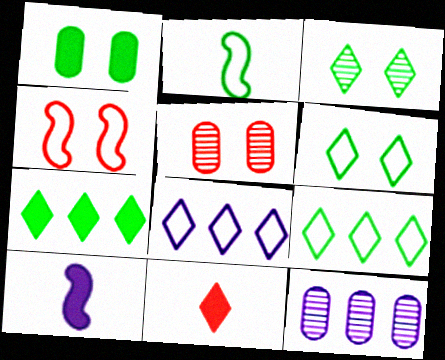[[3, 8, 11], 
[5, 9, 10]]